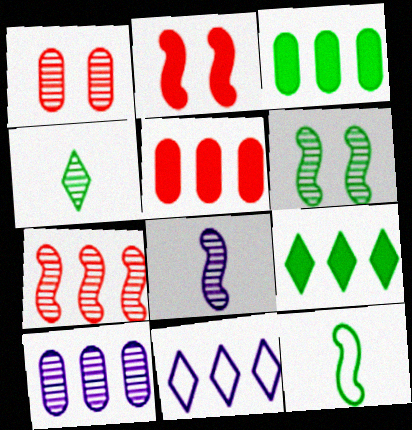[[3, 7, 11], 
[6, 7, 8]]